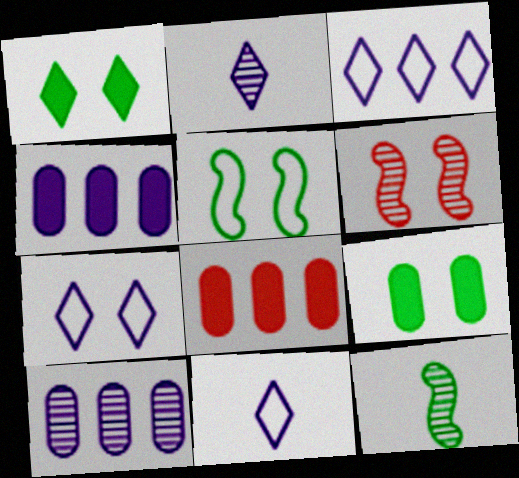[[2, 5, 8], 
[3, 7, 11], 
[6, 7, 9], 
[7, 8, 12]]